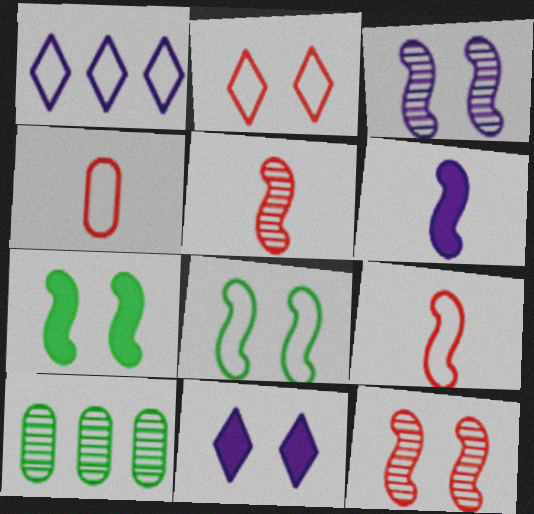[[1, 4, 8], 
[2, 6, 10], 
[9, 10, 11]]